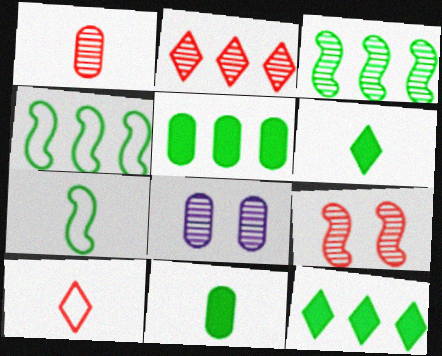[[1, 2, 9]]